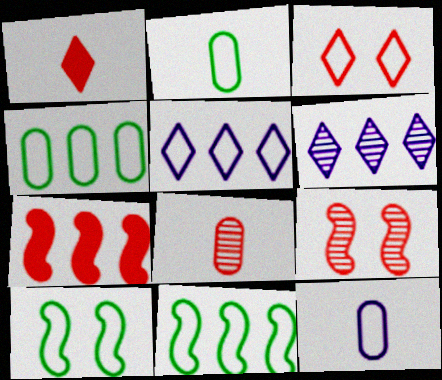[[3, 7, 8], 
[3, 11, 12], 
[4, 6, 7]]